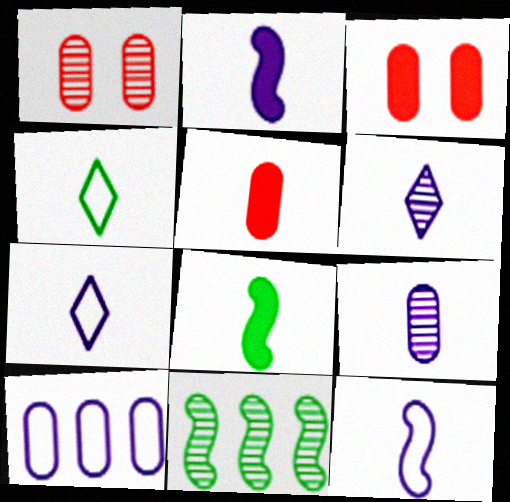[[1, 6, 11], 
[2, 7, 9], 
[3, 7, 11]]